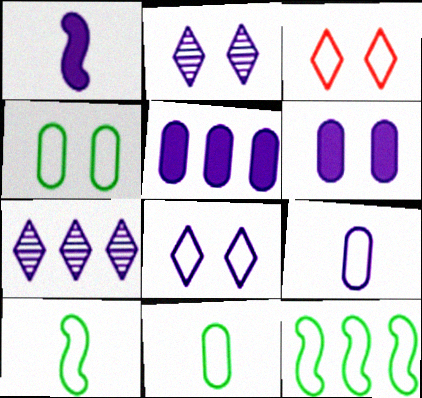[[3, 9, 12]]